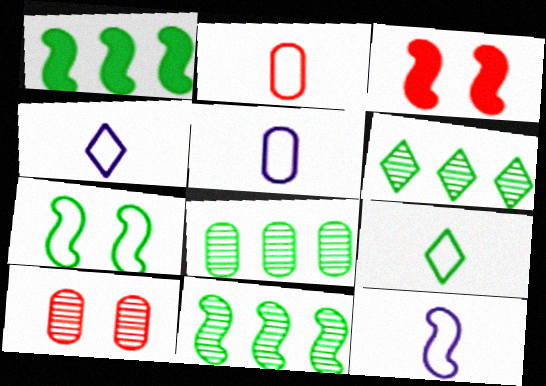[[1, 4, 10], 
[2, 9, 12], 
[3, 4, 8], 
[3, 5, 6], 
[3, 11, 12], 
[4, 5, 12], 
[6, 8, 11]]